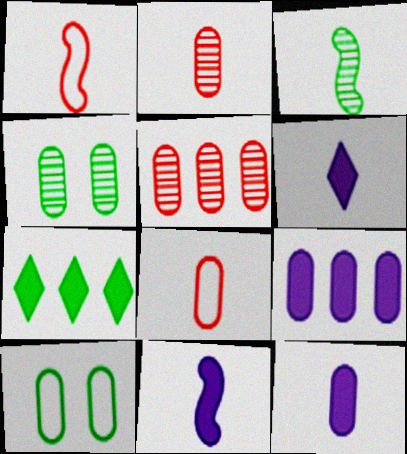[[1, 3, 11], 
[2, 9, 10], 
[3, 6, 8], 
[3, 7, 10], 
[4, 8, 9], 
[5, 10, 12], 
[6, 11, 12]]